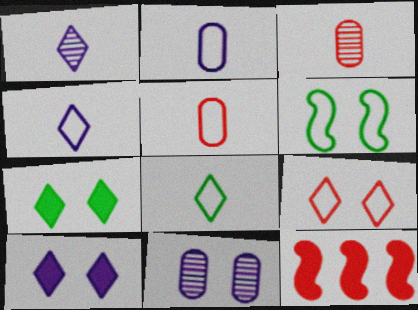[[3, 9, 12], 
[8, 11, 12]]